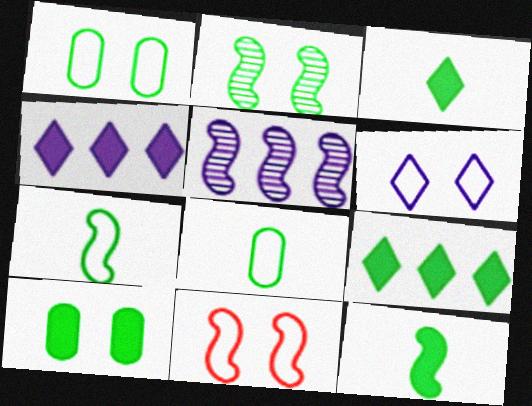[[1, 6, 11], 
[2, 8, 9], 
[5, 11, 12], 
[9, 10, 12]]